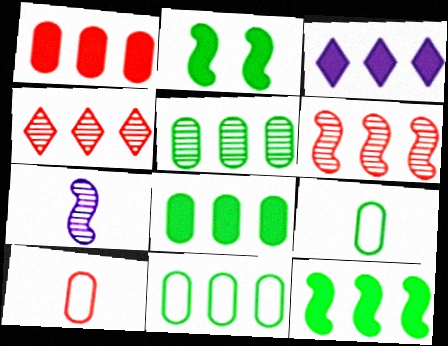[[1, 3, 12], 
[3, 6, 11], 
[5, 8, 11]]